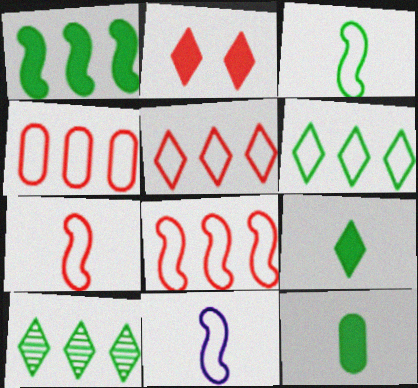[[3, 7, 11], 
[4, 5, 8]]